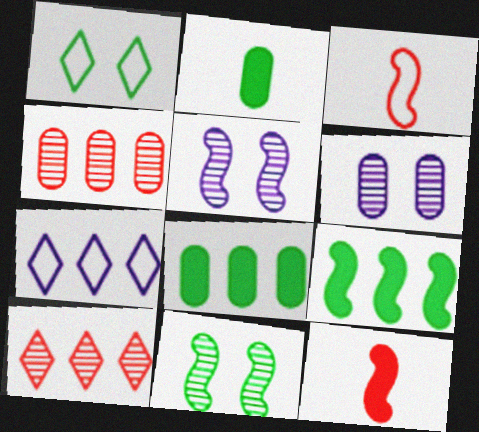[[3, 5, 9], 
[4, 7, 9]]